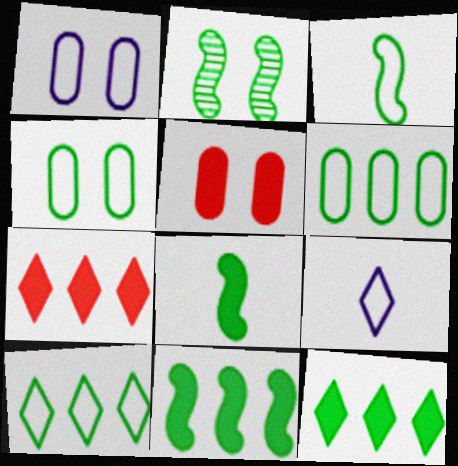[[2, 3, 11], 
[3, 4, 10]]